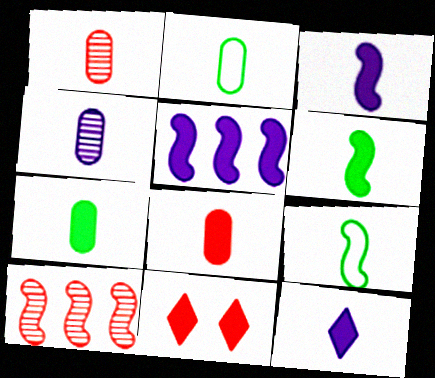[[1, 9, 12], 
[2, 4, 8], 
[5, 7, 11], 
[6, 8, 12]]